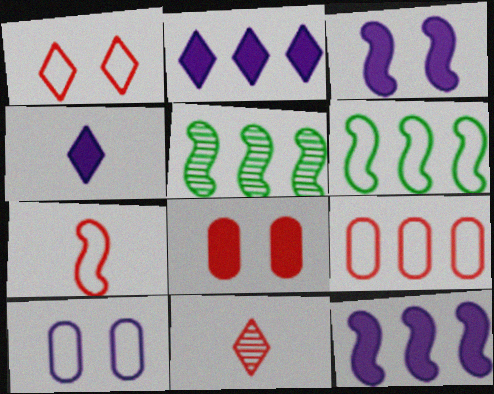[[1, 7, 9], 
[2, 5, 9], 
[3, 5, 7]]